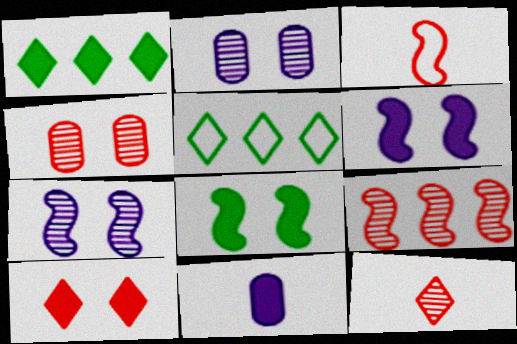[[1, 2, 3], 
[4, 9, 12]]